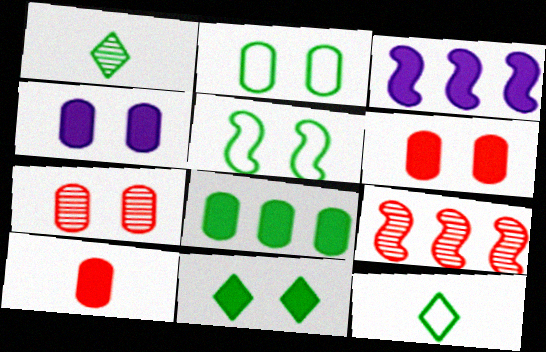[[1, 5, 8], 
[2, 4, 7], 
[3, 7, 12], 
[3, 10, 11], 
[4, 8, 10], 
[4, 9, 12]]